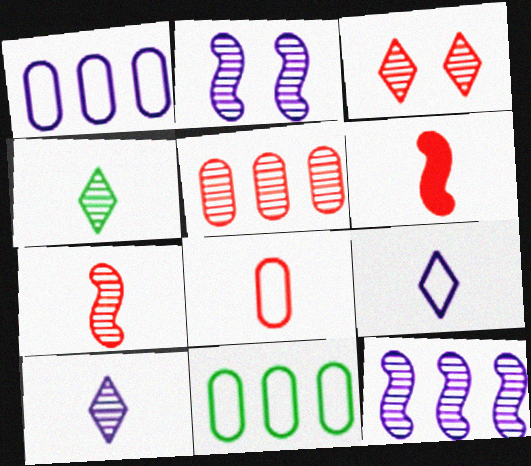[[2, 4, 5], 
[3, 5, 7]]